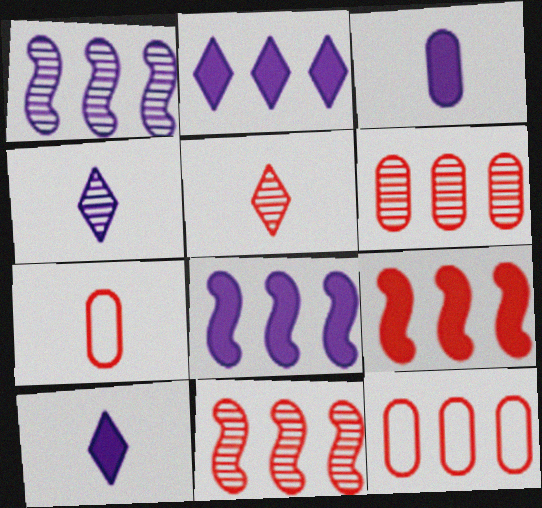[]